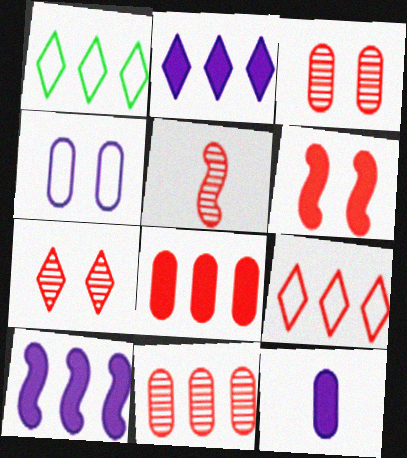[[1, 10, 11], 
[5, 7, 11]]